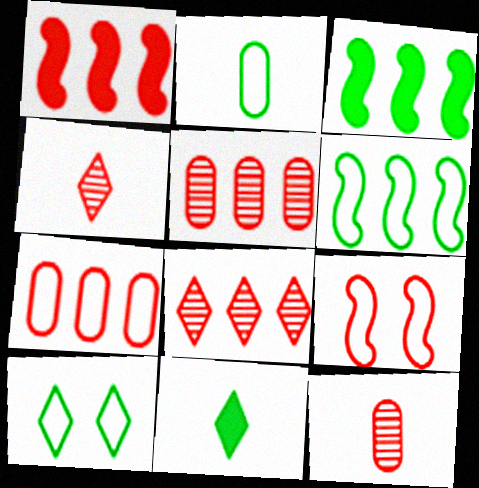[[1, 7, 8], 
[2, 6, 10]]